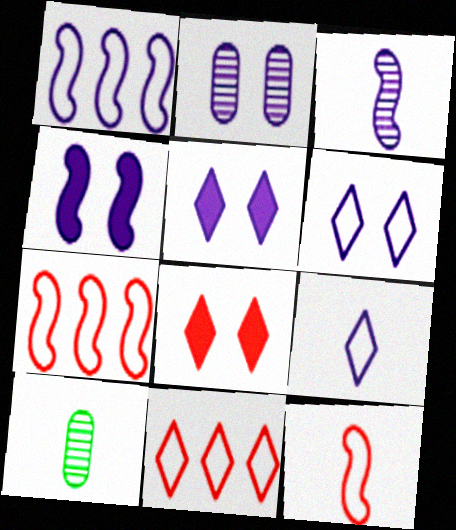[[1, 3, 4], 
[1, 8, 10], 
[2, 4, 6], 
[4, 10, 11], 
[5, 7, 10]]